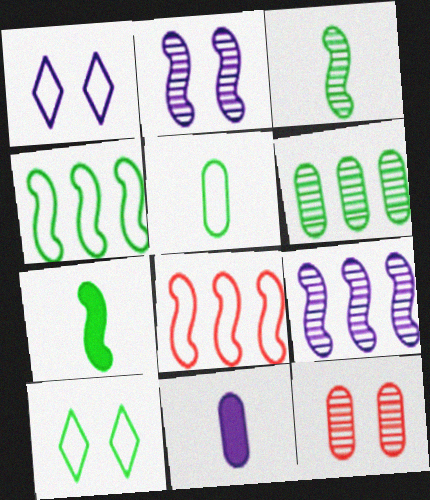[[1, 5, 8], 
[1, 9, 11], 
[2, 7, 8], 
[4, 5, 10], 
[6, 7, 10]]